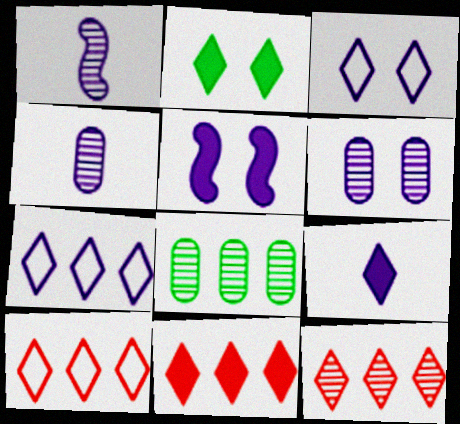[[2, 9, 11], 
[3, 5, 6], 
[4, 5, 7], 
[10, 11, 12]]